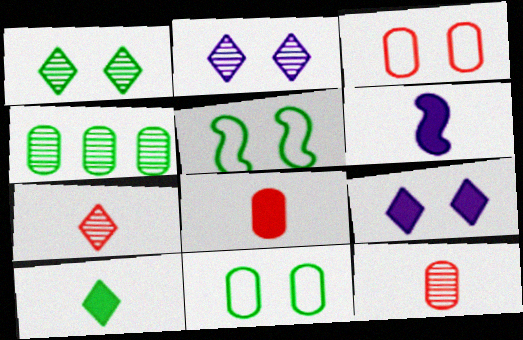[[4, 5, 10], 
[6, 8, 10]]